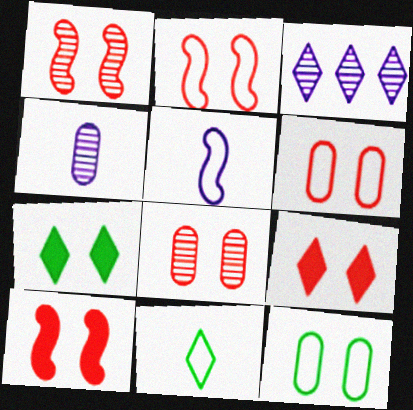[[1, 2, 10], 
[1, 6, 9], 
[2, 8, 9], 
[3, 9, 11]]